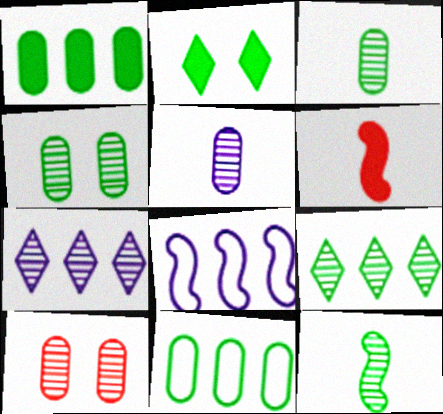[[2, 11, 12], 
[4, 9, 12], 
[7, 10, 12]]